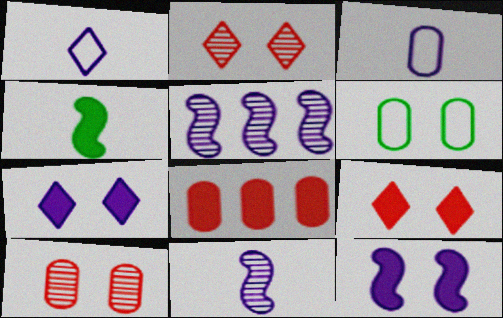[[2, 6, 12], 
[3, 5, 7], 
[4, 7, 8]]